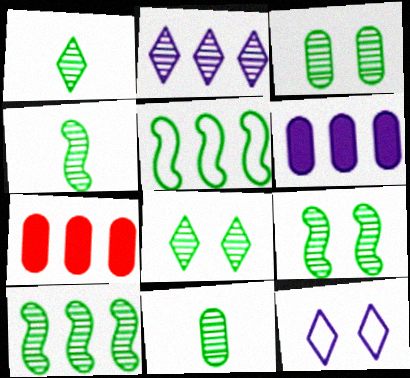[[1, 3, 10], 
[1, 4, 11], 
[2, 5, 7], 
[3, 8, 9], 
[4, 7, 12], 
[4, 9, 10], 
[8, 10, 11]]